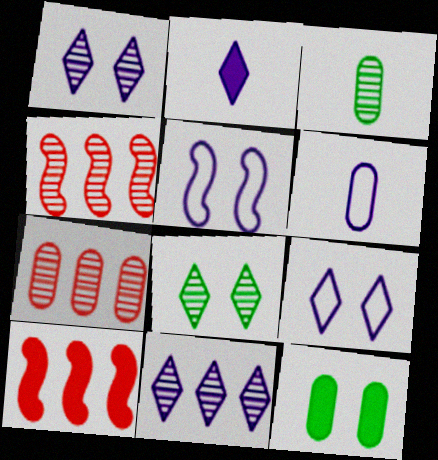[[1, 3, 4], 
[2, 9, 11], 
[2, 10, 12], 
[3, 9, 10], 
[6, 7, 12], 
[6, 8, 10]]